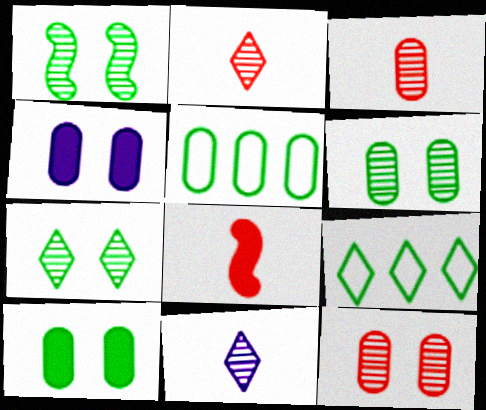[[1, 6, 7], 
[3, 4, 5]]